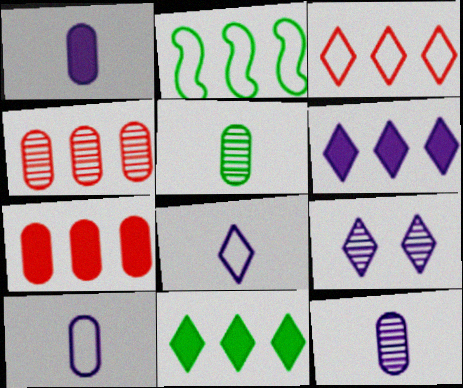[[1, 10, 12], 
[2, 4, 6], 
[6, 8, 9]]